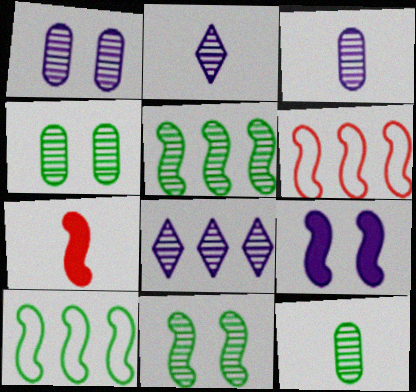[]